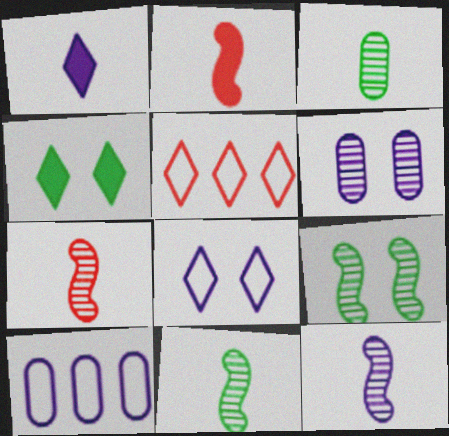[[4, 7, 10], 
[7, 11, 12]]